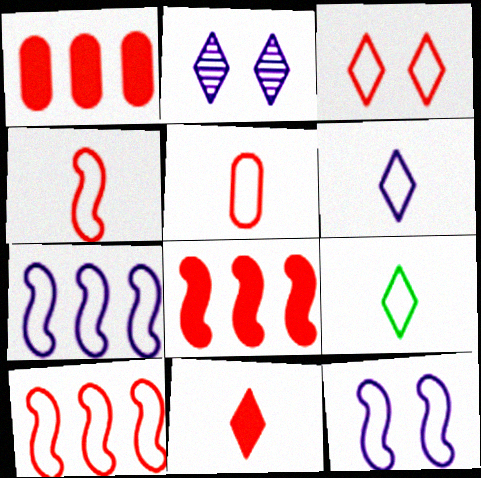[[3, 5, 10]]